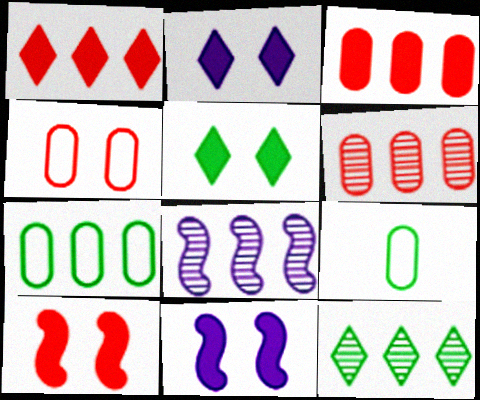[[1, 7, 8], 
[6, 8, 12]]